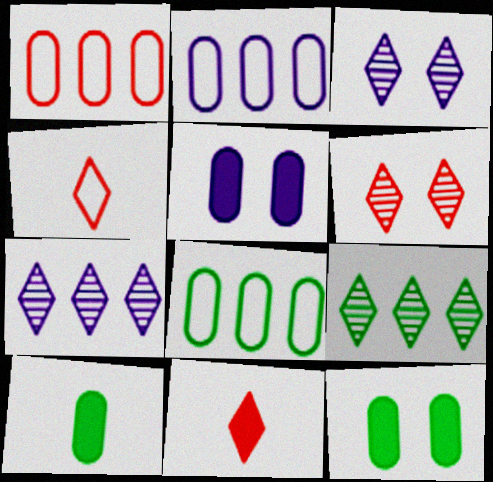[[1, 2, 8]]